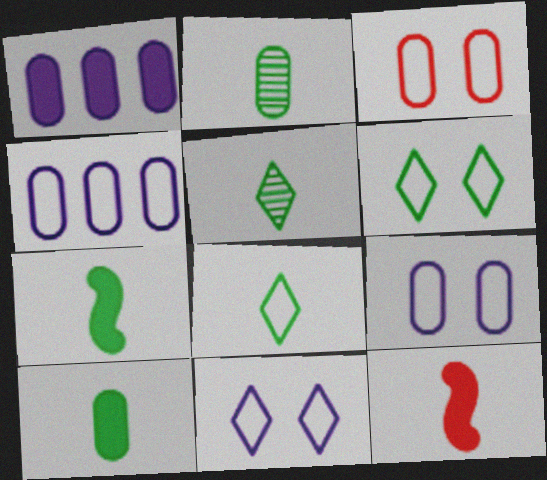[[1, 2, 3], 
[2, 7, 8]]